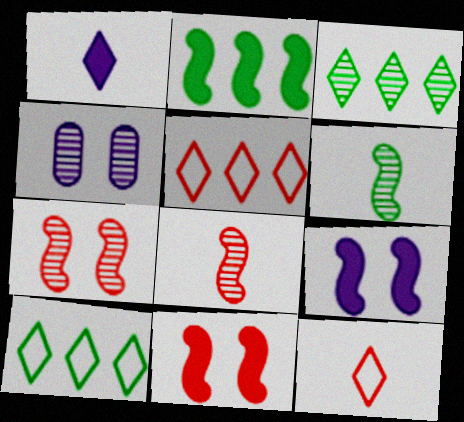[[2, 4, 12], 
[3, 4, 8]]